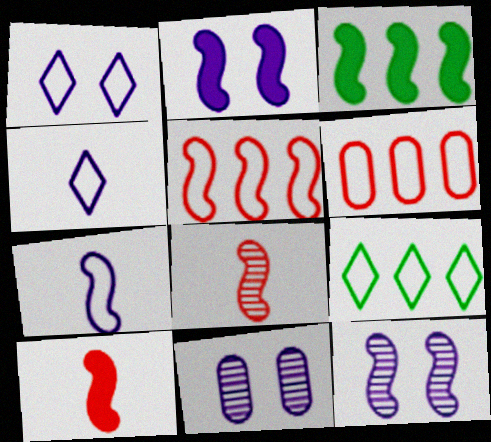[[1, 2, 11], 
[2, 3, 10], 
[9, 10, 11]]